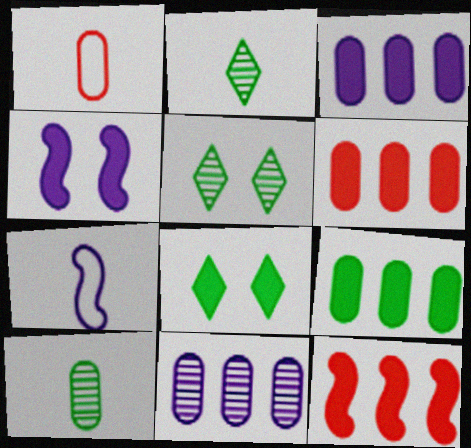[[3, 6, 9], 
[5, 6, 7]]